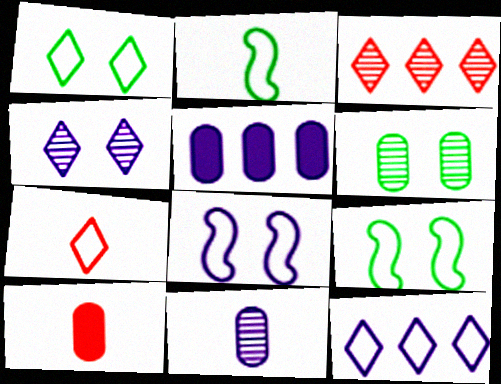[[1, 7, 12]]